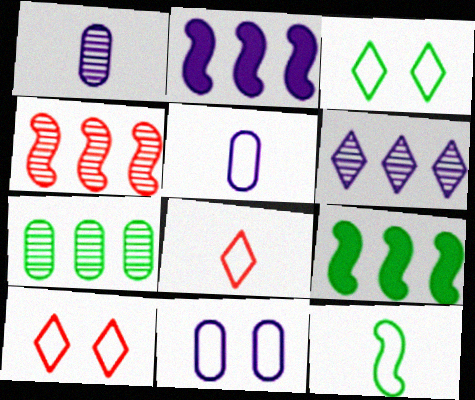[[1, 9, 10], 
[4, 6, 7], 
[5, 8, 12]]